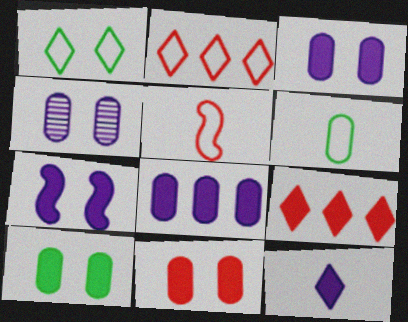[[3, 10, 11], 
[7, 8, 12]]